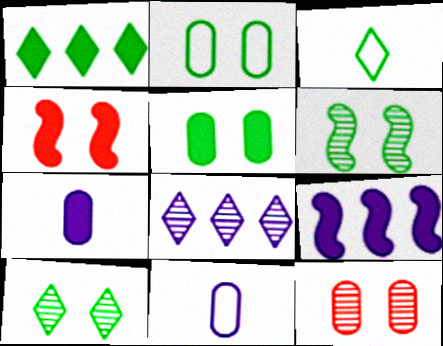[[1, 3, 10], 
[1, 4, 7], 
[3, 9, 12]]